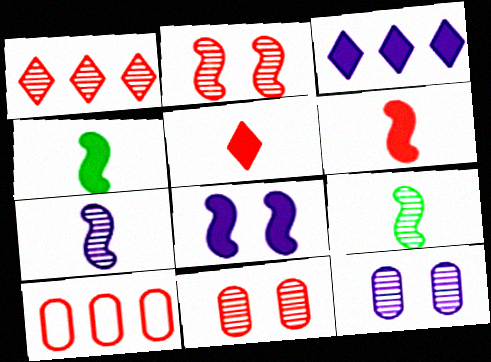[[1, 9, 12], 
[2, 5, 10]]